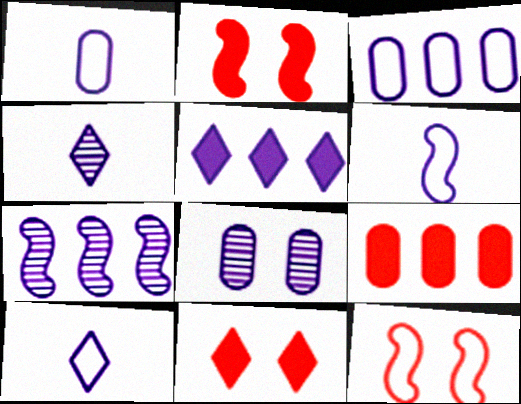[[1, 6, 10], 
[3, 5, 7], 
[4, 7, 8], 
[5, 6, 8]]